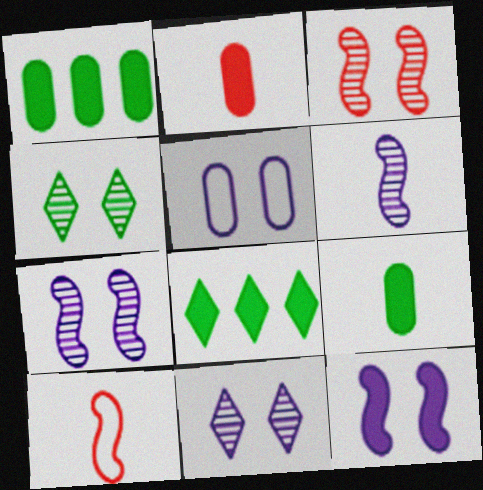[[1, 10, 11], 
[2, 8, 12], 
[5, 11, 12]]